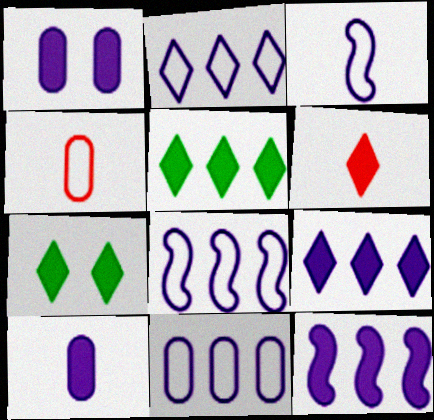[[2, 8, 11], 
[6, 7, 9]]